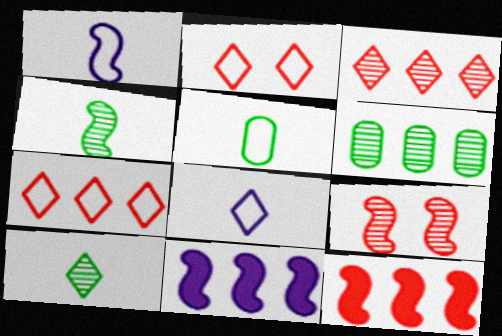[[6, 7, 11]]